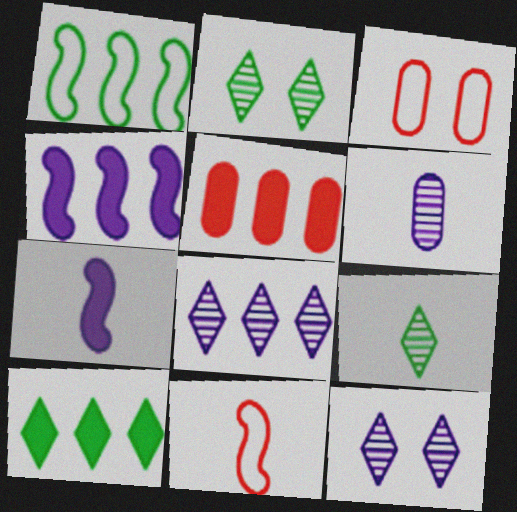[[1, 5, 8], 
[3, 4, 9], 
[4, 5, 10]]